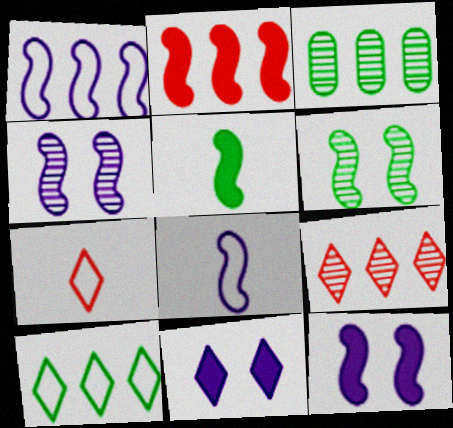[[2, 5, 12], 
[2, 6, 8], 
[3, 7, 12]]